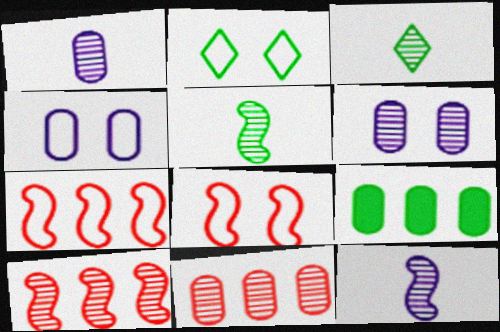[[2, 4, 8], 
[2, 5, 9], 
[3, 6, 10]]